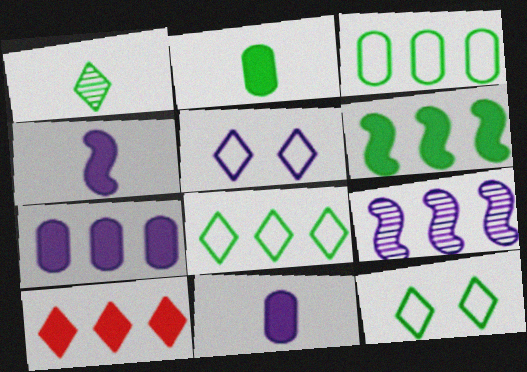[[1, 5, 10], 
[3, 9, 10], 
[5, 9, 11], 
[6, 7, 10]]